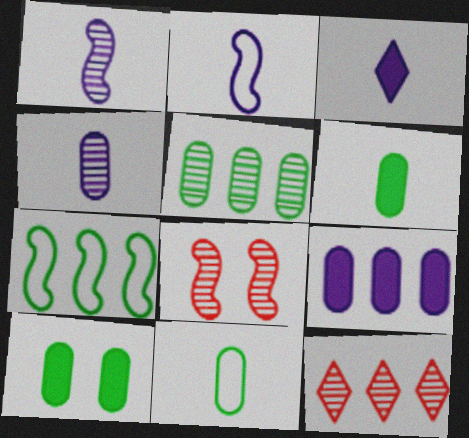[[2, 3, 4], 
[2, 10, 12], 
[5, 10, 11], 
[7, 9, 12]]